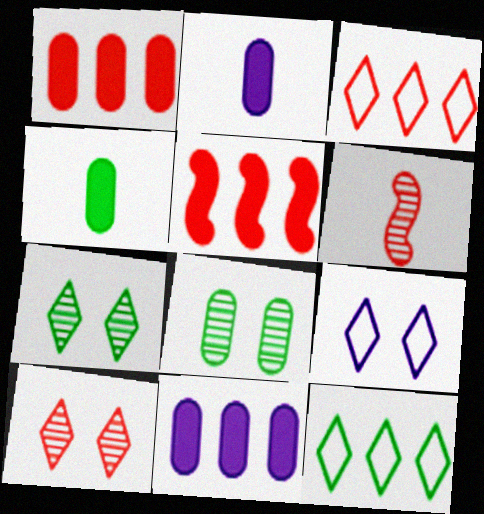[]